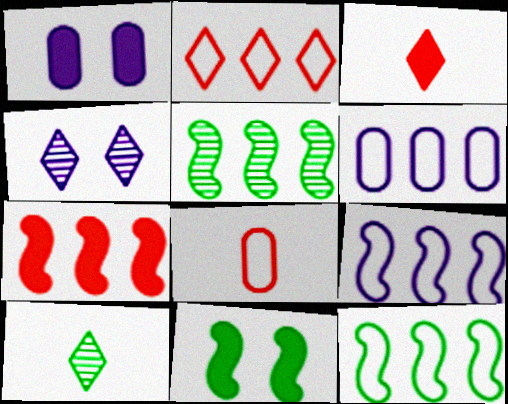[[2, 6, 12], 
[5, 7, 9]]